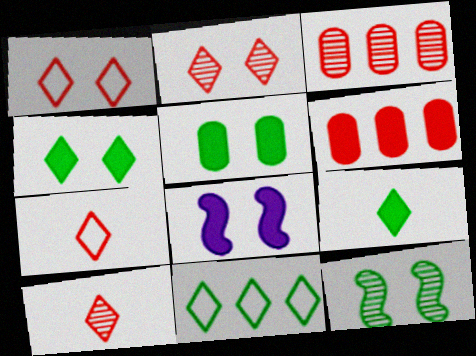[[6, 8, 9]]